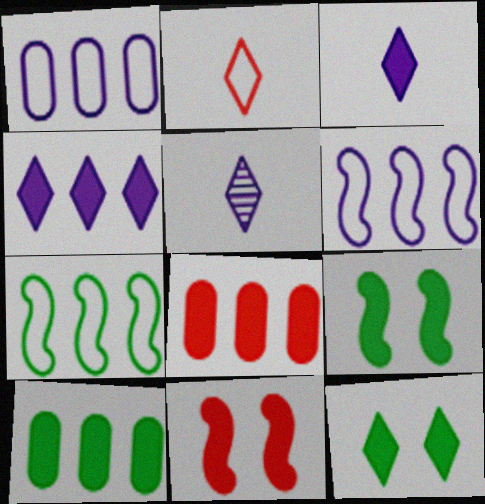[[3, 8, 9], 
[3, 10, 11]]